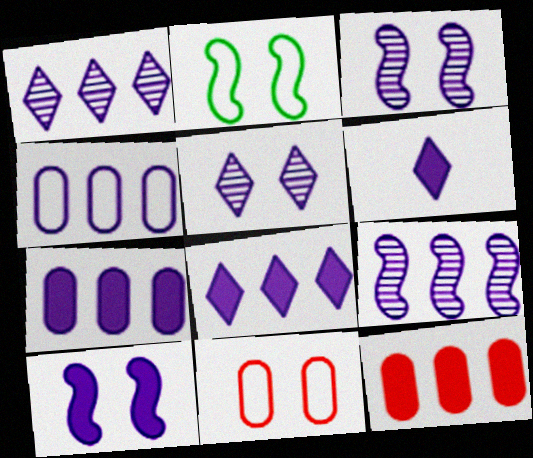[[3, 4, 6], 
[4, 8, 9], 
[6, 7, 10]]